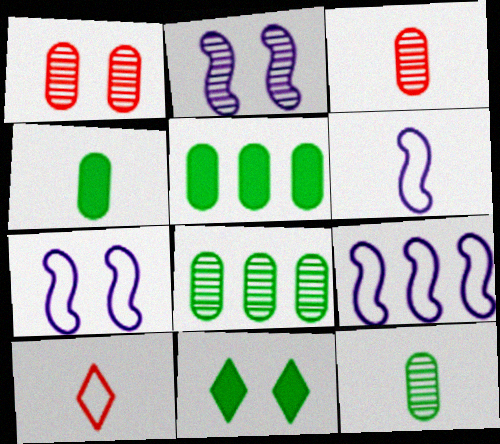[[1, 7, 11], 
[2, 5, 10], 
[3, 9, 11], 
[6, 7, 9]]